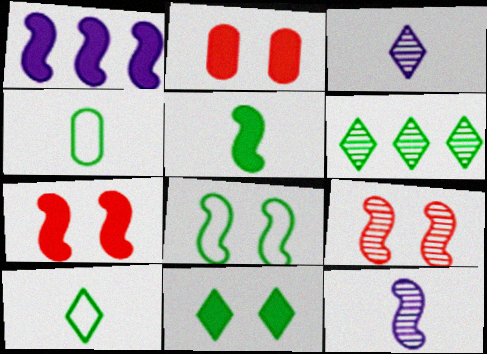[[1, 5, 7], 
[6, 10, 11]]